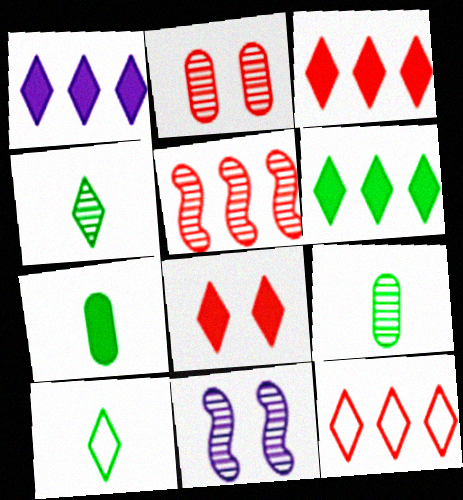[[1, 3, 6], 
[7, 11, 12]]